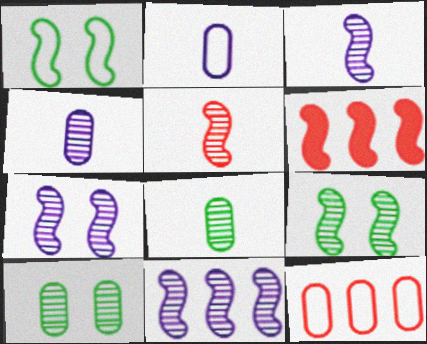[[1, 3, 6], 
[3, 7, 11], 
[5, 9, 11]]